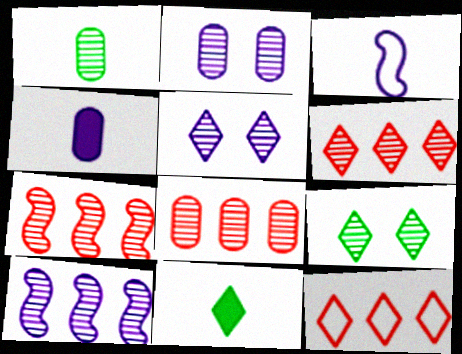[[1, 2, 8], 
[1, 5, 7], 
[5, 11, 12], 
[6, 7, 8]]